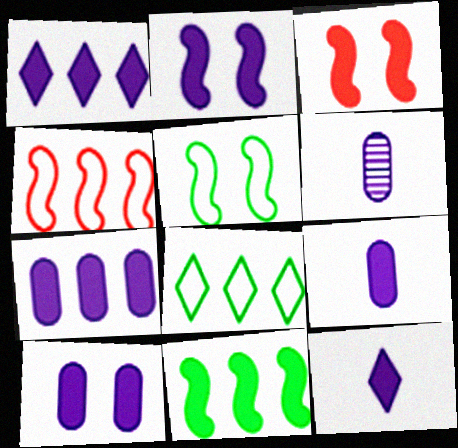[[1, 2, 9], 
[2, 7, 12], 
[3, 6, 8], 
[7, 9, 10]]